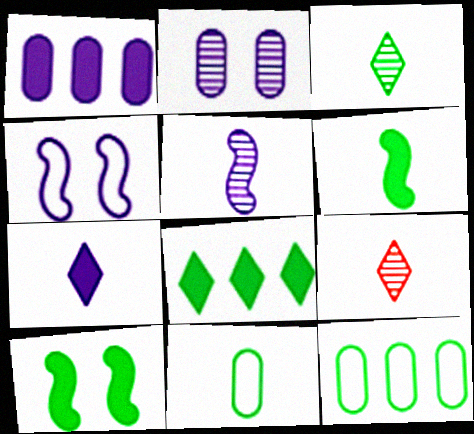[[3, 6, 11], 
[3, 10, 12]]